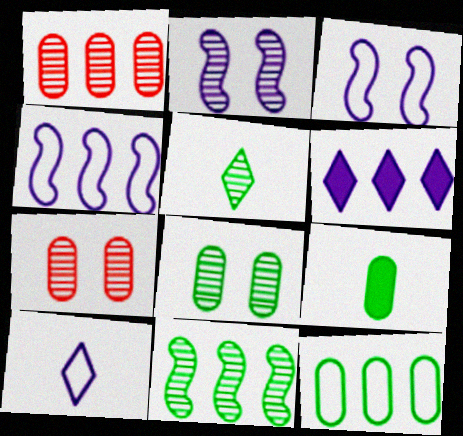[[1, 2, 5], 
[5, 8, 11], 
[8, 9, 12]]